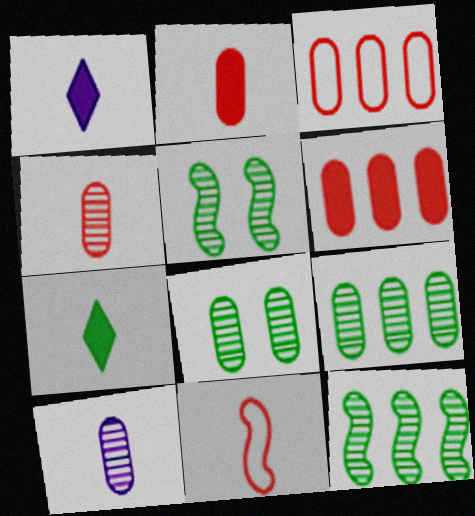[[1, 3, 5], 
[7, 10, 11]]